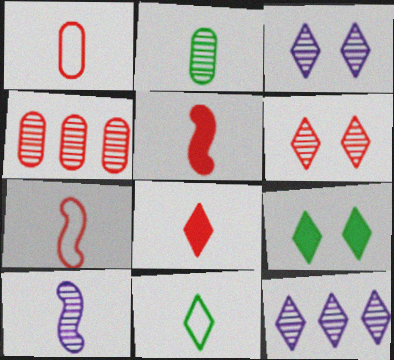[]